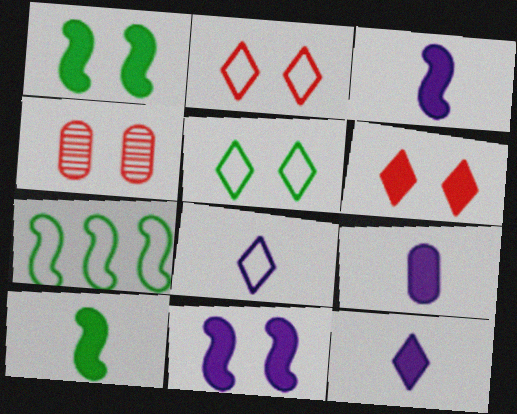[[3, 9, 12], 
[4, 5, 11], 
[4, 7, 12]]